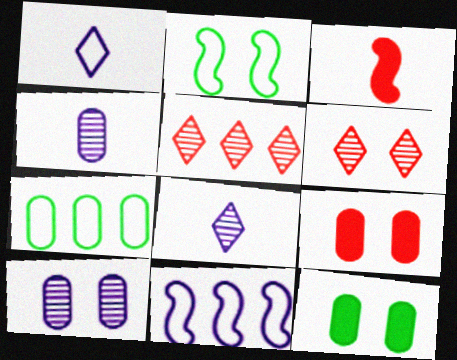[[4, 7, 9]]